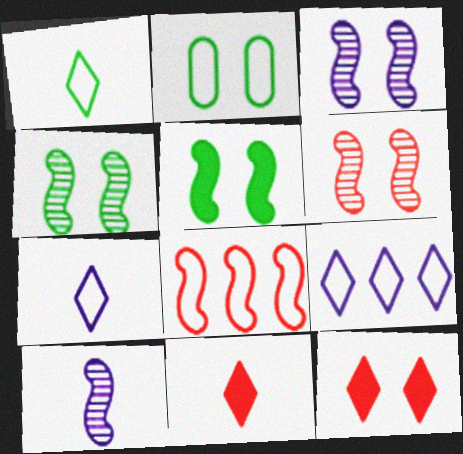[[2, 3, 12], 
[2, 7, 8], 
[3, 4, 6], 
[5, 8, 10]]